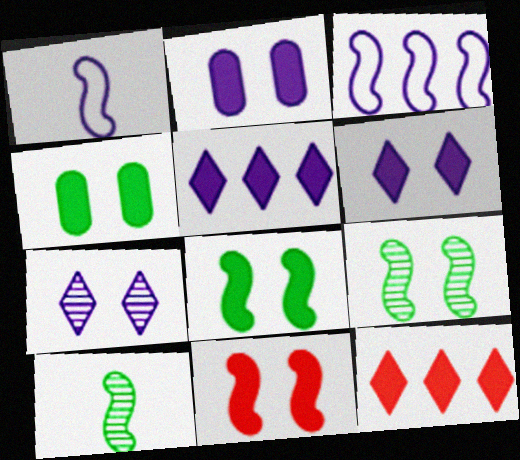[[3, 10, 11], 
[4, 6, 11]]